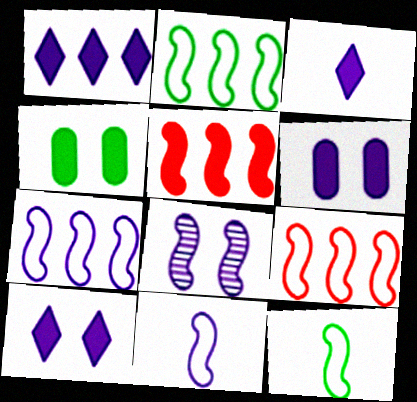[[1, 3, 10], 
[2, 7, 9], 
[3, 4, 5], 
[5, 8, 12]]